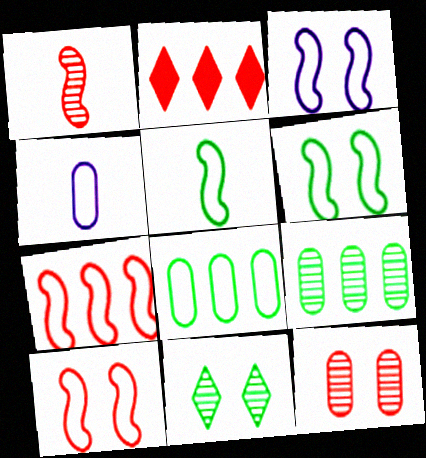[[3, 5, 7], 
[3, 6, 10]]